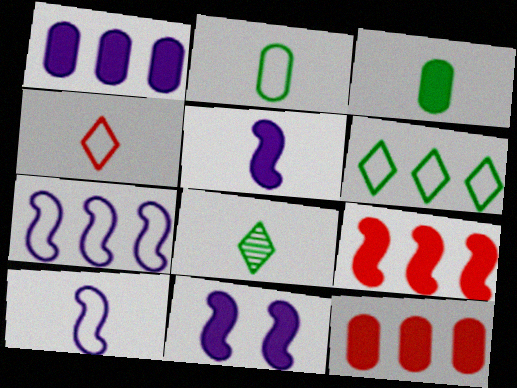[[2, 4, 10]]